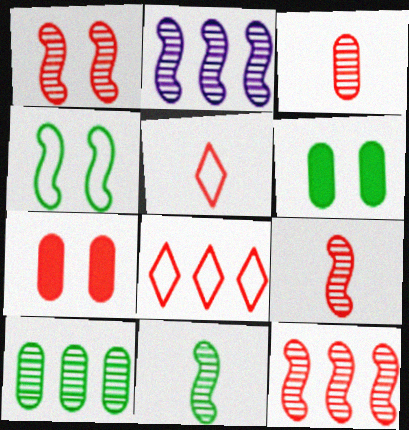[[1, 2, 11], 
[1, 9, 12], 
[2, 5, 6], 
[5, 7, 12], 
[7, 8, 9]]